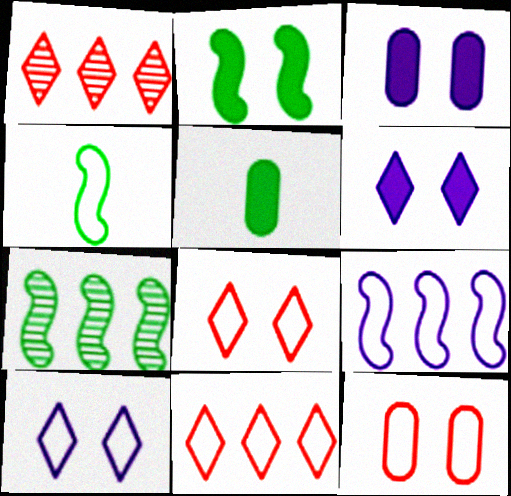[[1, 3, 4], 
[2, 4, 7]]